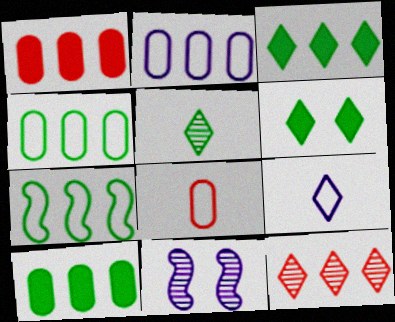[[3, 8, 11], 
[6, 9, 12]]